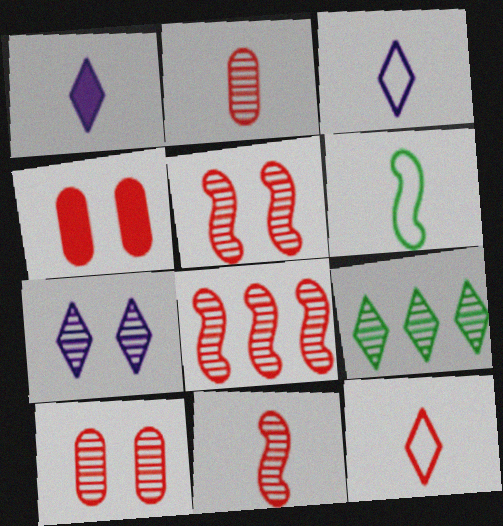[[1, 2, 6], 
[4, 8, 12], 
[5, 8, 11]]